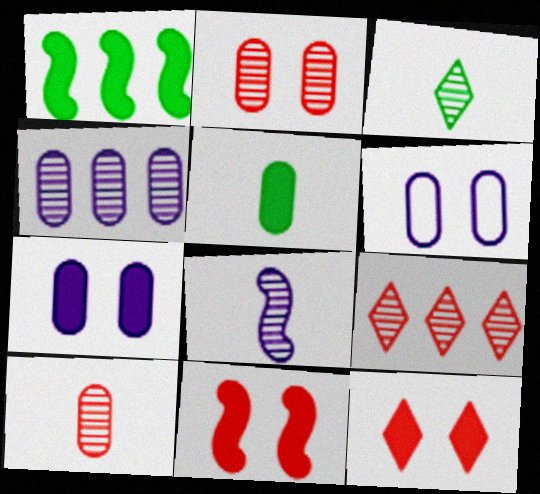[[3, 8, 10]]